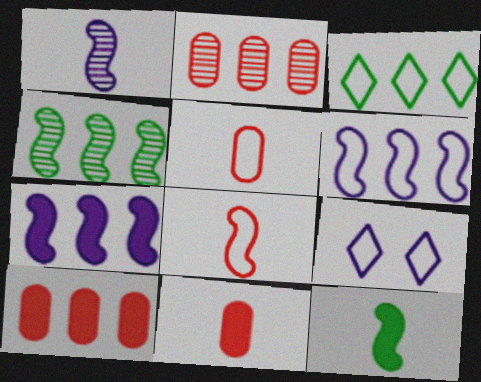[[1, 8, 12], 
[2, 3, 7], 
[2, 9, 12], 
[4, 9, 11]]